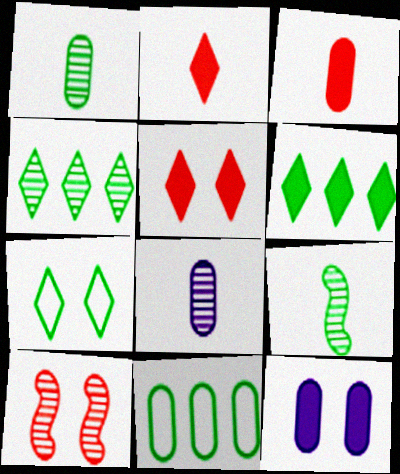[[4, 8, 10], 
[7, 10, 12]]